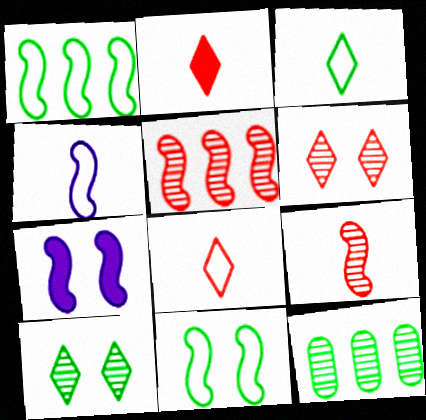[[1, 7, 9], 
[7, 8, 12]]